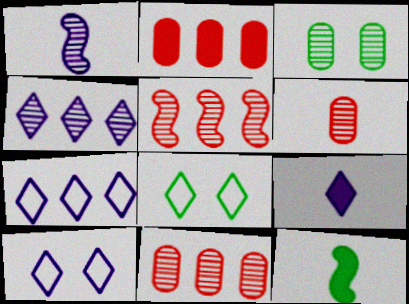[[1, 2, 8], 
[4, 9, 10], 
[10, 11, 12]]